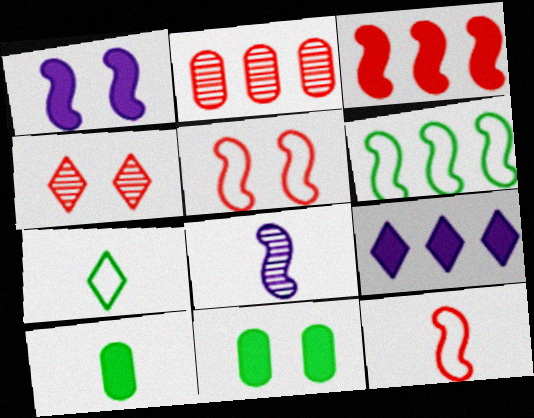[[1, 2, 7], 
[2, 6, 9], 
[4, 7, 9]]